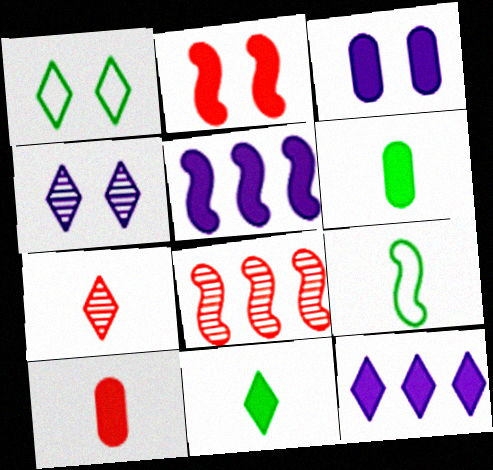[[1, 7, 12], 
[2, 6, 12]]